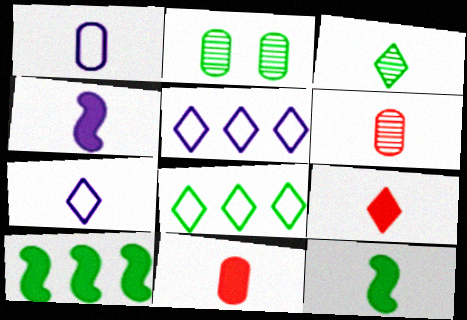[[2, 8, 12], 
[3, 7, 9], 
[6, 7, 12]]